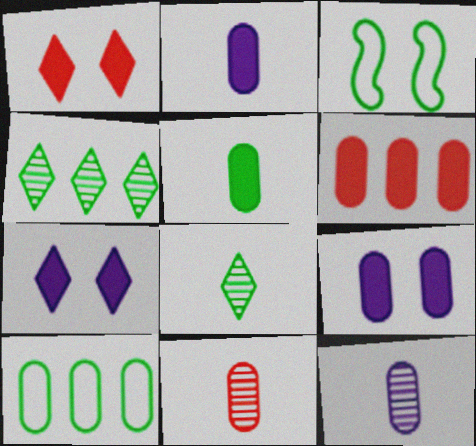[[3, 4, 5], 
[5, 6, 9], 
[9, 10, 11]]